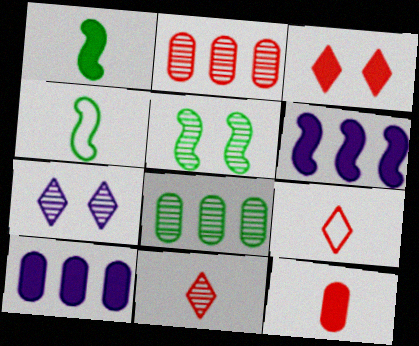[[1, 3, 10], 
[5, 9, 10]]